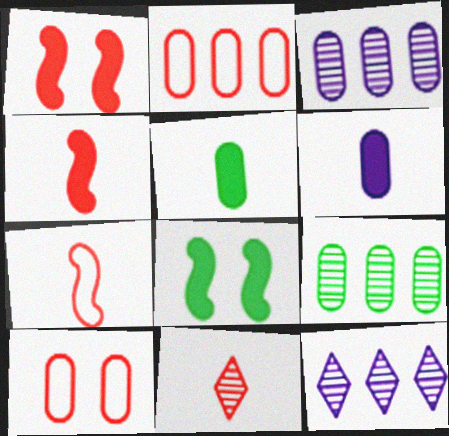[[1, 2, 11], 
[3, 5, 10], 
[6, 9, 10]]